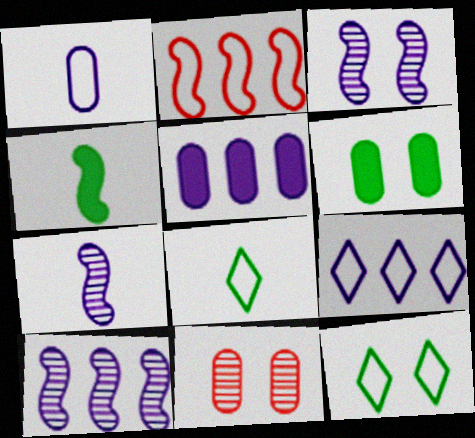[[1, 2, 12], 
[2, 3, 4], 
[3, 7, 10], 
[4, 9, 11], 
[5, 9, 10]]